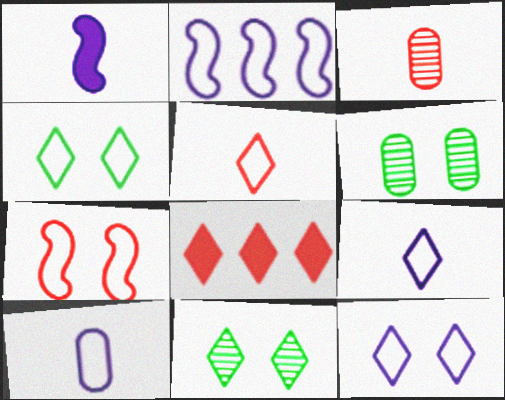[[2, 10, 12], 
[3, 7, 8], 
[8, 9, 11]]